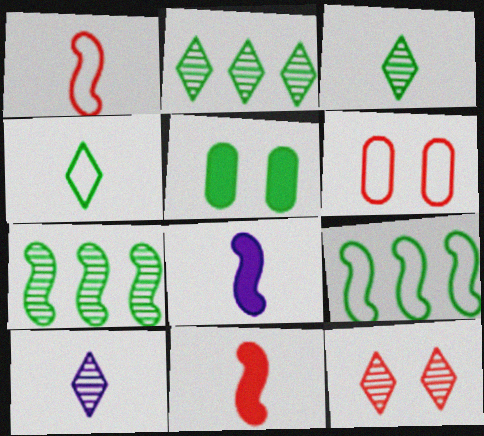[[2, 6, 8], 
[2, 10, 12], 
[3, 5, 9], 
[4, 5, 7]]